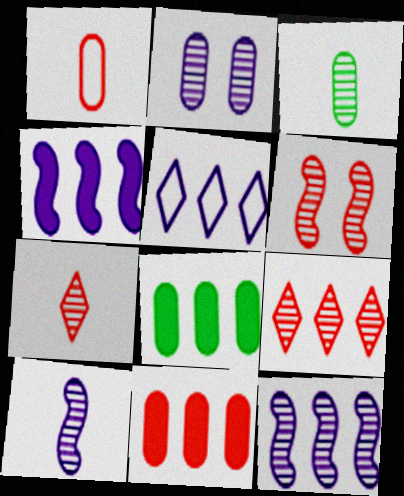[[1, 2, 8], 
[3, 7, 10]]